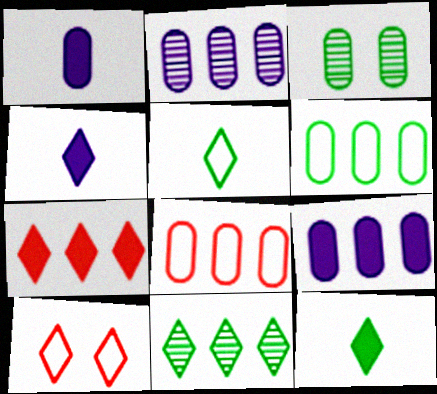[[1, 3, 8], 
[4, 10, 11]]